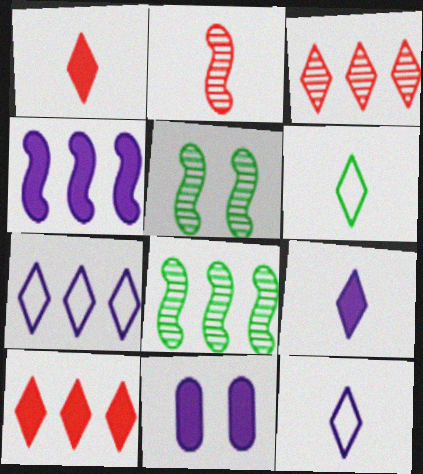[[4, 9, 11]]